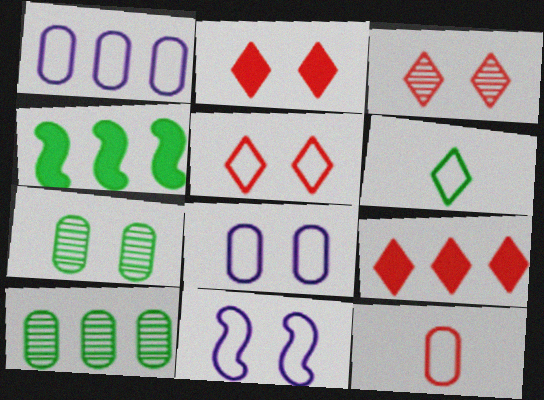[[2, 3, 5], 
[2, 7, 11], 
[4, 6, 7]]